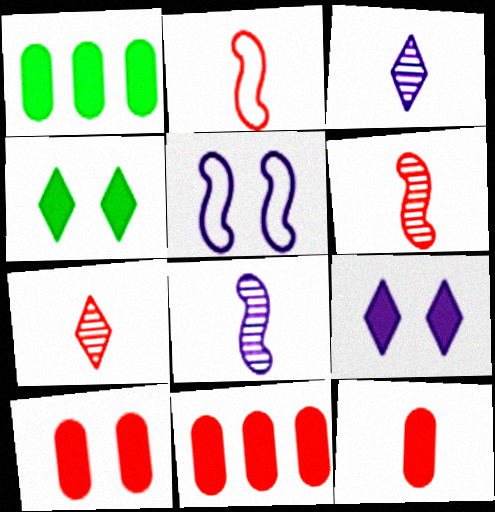[[1, 5, 7], 
[2, 7, 12], 
[10, 11, 12]]